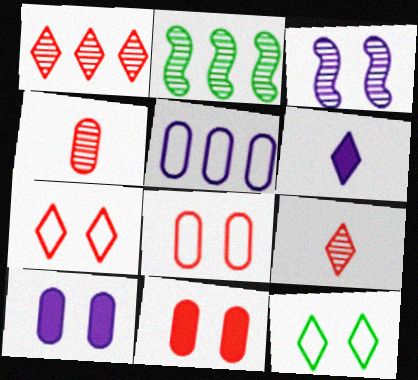[[1, 6, 12], 
[2, 6, 8], 
[3, 5, 6], 
[3, 11, 12]]